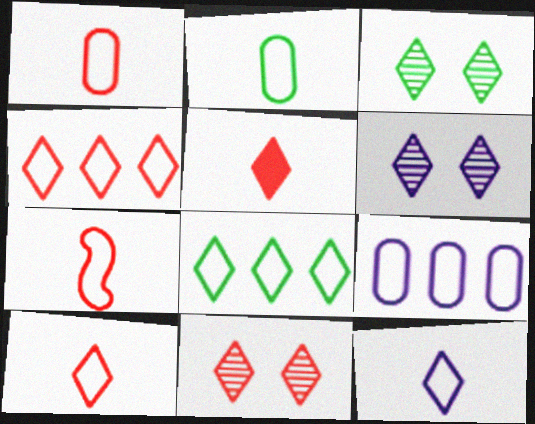[[1, 7, 10], 
[2, 7, 12], 
[3, 6, 11], 
[4, 5, 11], 
[5, 6, 8]]